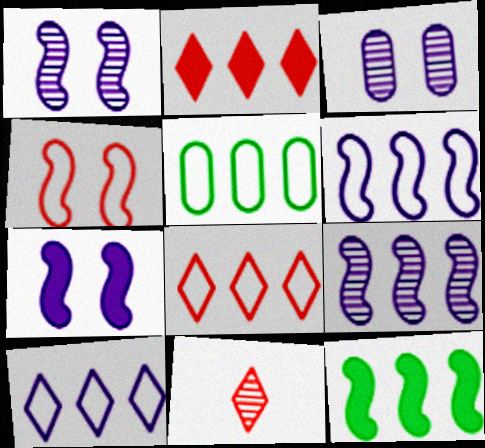[[2, 5, 9], 
[5, 6, 8], 
[5, 7, 11]]